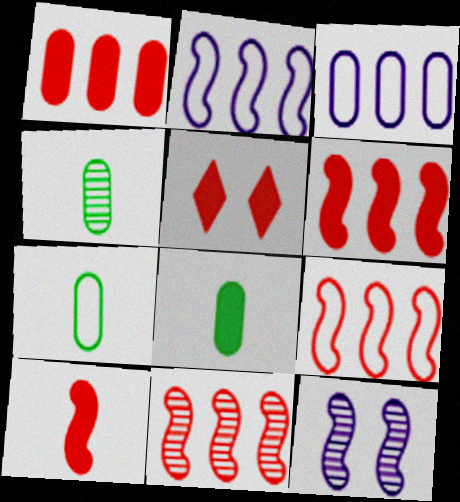[[1, 5, 10], 
[2, 4, 5], 
[4, 7, 8], 
[6, 9, 11]]